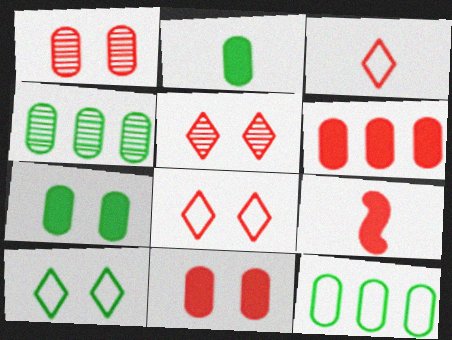[]